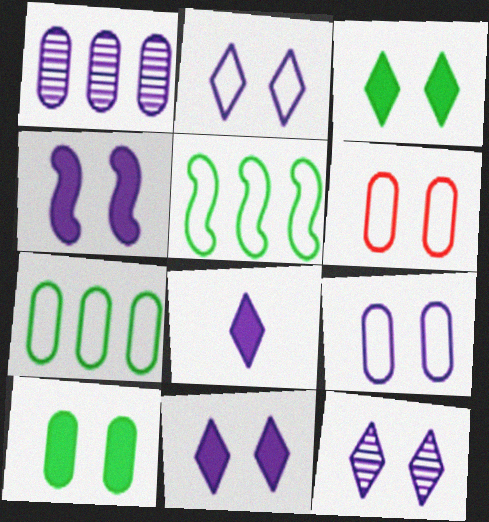[[2, 11, 12], 
[4, 9, 12]]